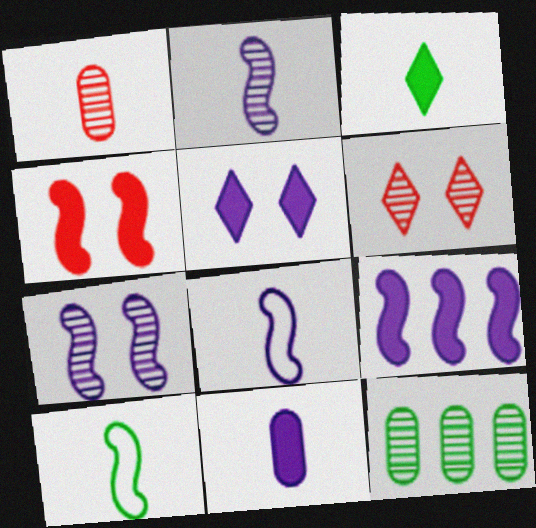[[1, 3, 8], 
[2, 6, 12], 
[5, 9, 11], 
[7, 8, 9]]